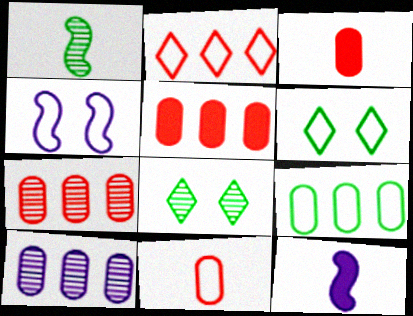[[5, 9, 10], 
[6, 7, 12]]